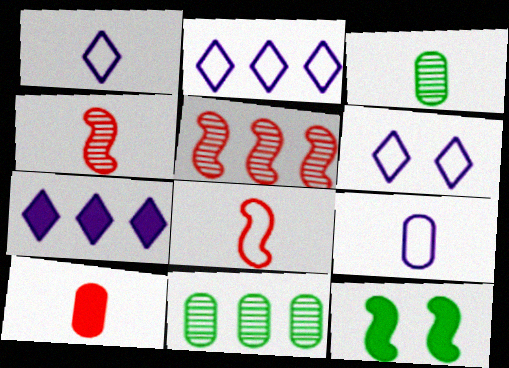[[1, 2, 6], 
[3, 9, 10], 
[7, 10, 12]]